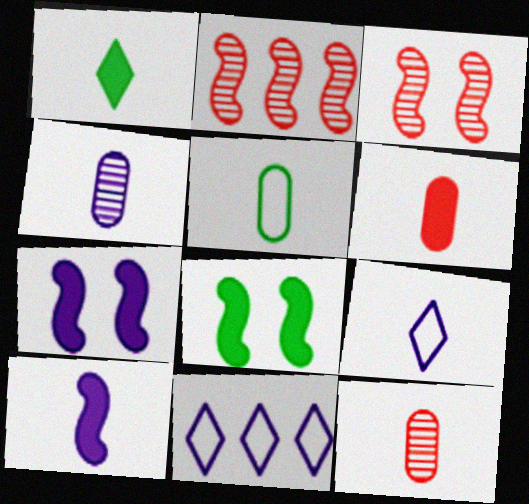[[1, 6, 10], 
[4, 5, 6], 
[4, 7, 11], 
[4, 9, 10], 
[8, 11, 12]]